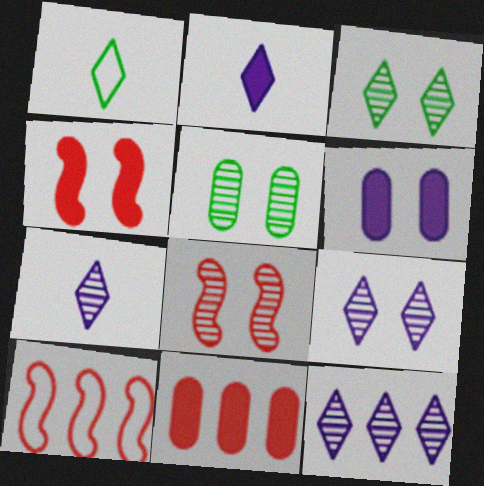[[2, 5, 10], 
[5, 8, 9], 
[7, 9, 12]]